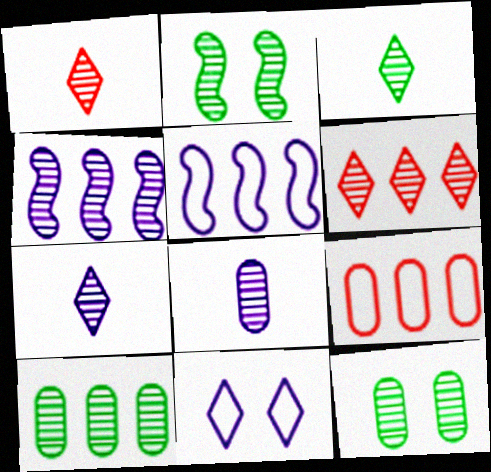[[1, 3, 7], 
[1, 4, 12], 
[2, 3, 10], 
[2, 6, 8], 
[4, 6, 10]]